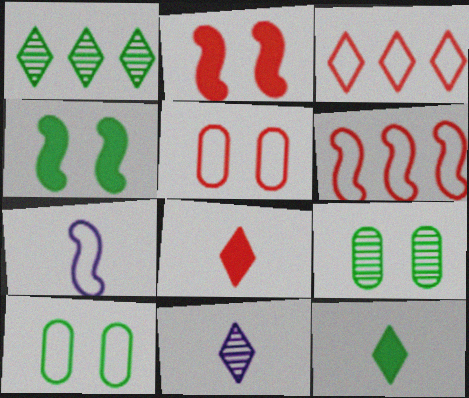[[3, 7, 10]]